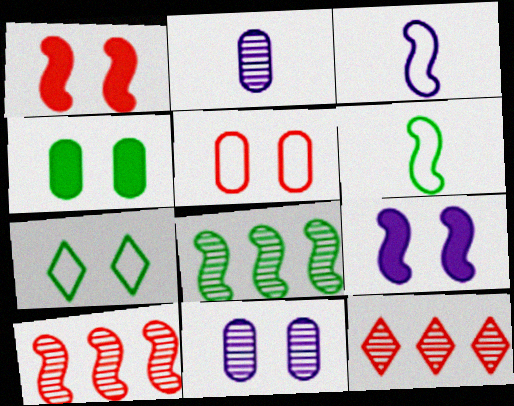[[1, 3, 8], 
[1, 7, 11], 
[3, 4, 12], 
[4, 5, 11], 
[6, 9, 10]]